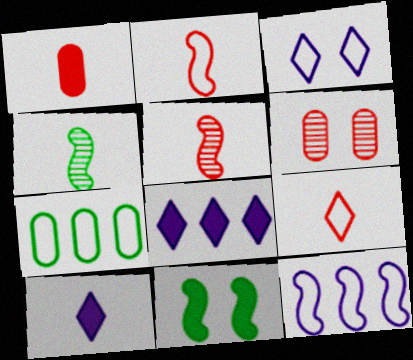[[1, 5, 9], 
[1, 8, 11], 
[2, 3, 7], 
[3, 6, 11], 
[5, 11, 12]]